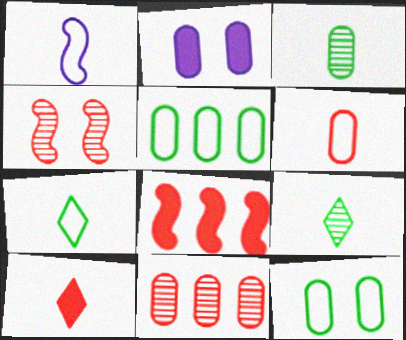[[1, 3, 10], 
[1, 6, 7]]